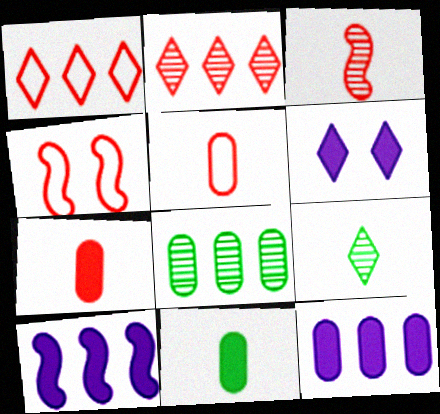[[1, 4, 5], 
[1, 6, 9], 
[1, 8, 10], 
[2, 4, 7], 
[4, 9, 12]]